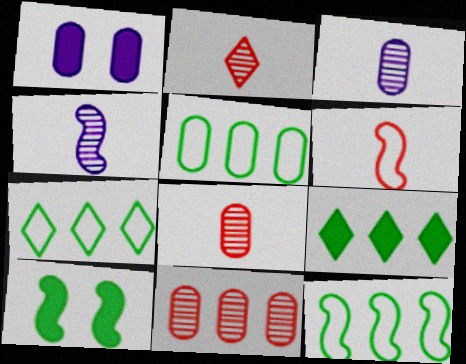[[1, 2, 12], 
[1, 5, 8], 
[5, 7, 12]]